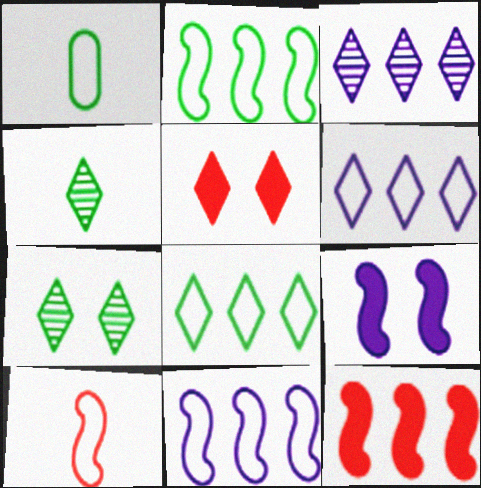[[4, 5, 6]]